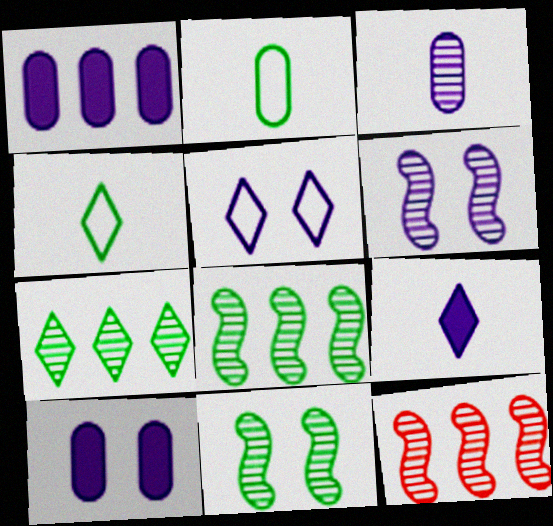[[4, 10, 12], 
[5, 6, 10]]